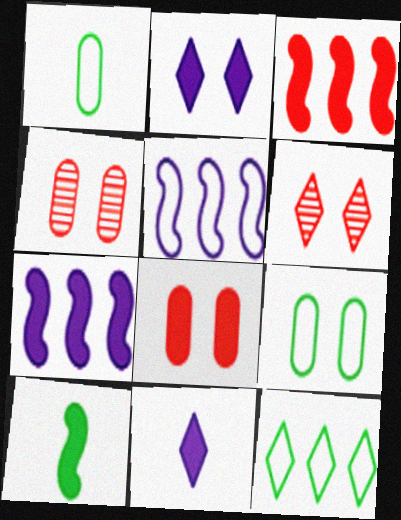[[1, 6, 7], 
[6, 11, 12]]